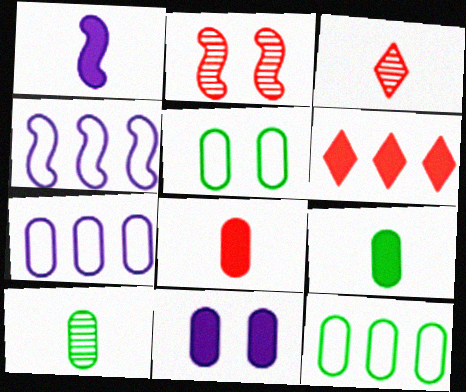[]